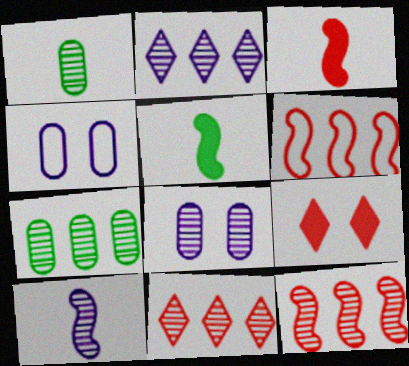[[2, 7, 12], 
[2, 8, 10], 
[4, 5, 11]]